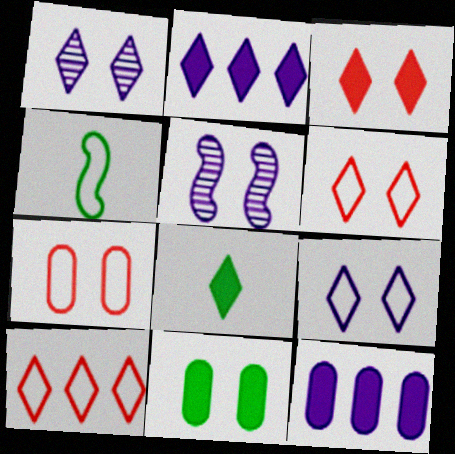[[1, 8, 10], 
[2, 3, 8], 
[5, 6, 11]]